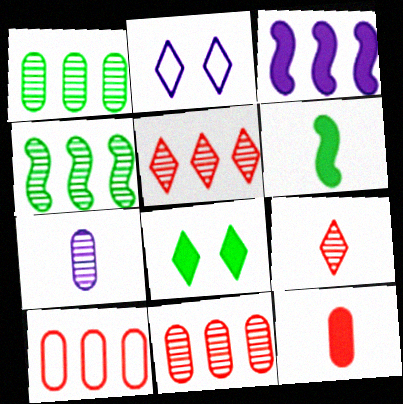[[2, 3, 7], 
[2, 4, 12], 
[2, 6, 11], 
[3, 8, 12]]